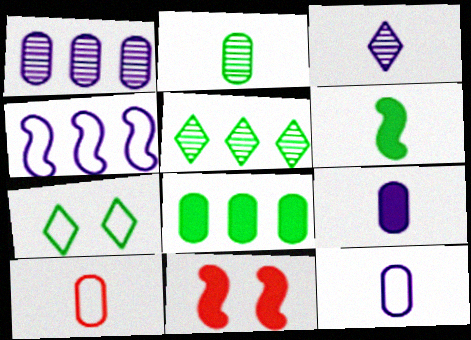[[2, 9, 10], 
[3, 6, 10], 
[4, 7, 10], 
[5, 11, 12]]